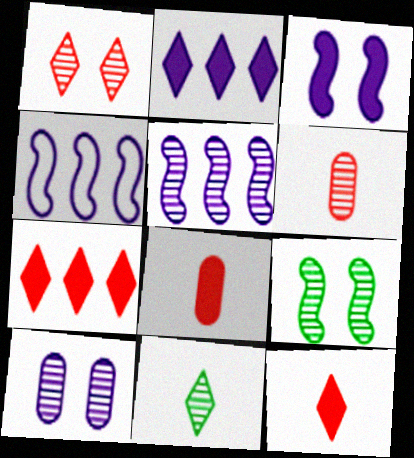[[1, 9, 10]]